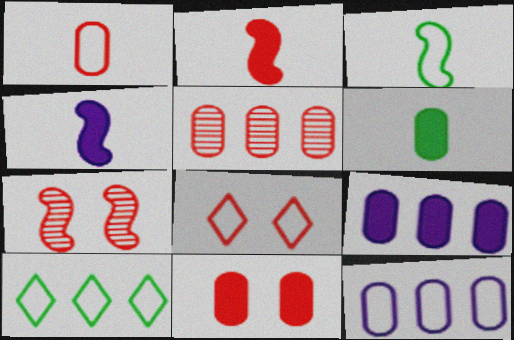[[1, 5, 11], 
[2, 5, 8], 
[3, 8, 12], 
[6, 9, 11], 
[7, 8, 11]]